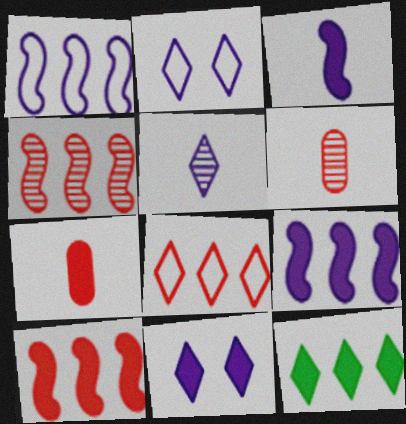[]